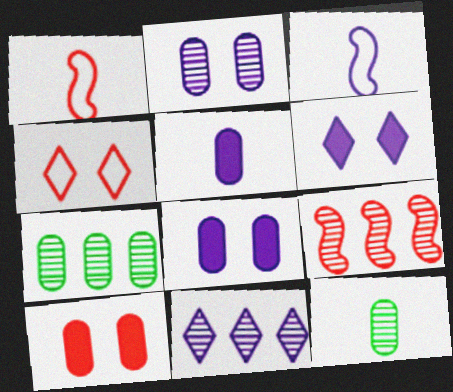[[1, 6, 7], 
[3, 8, 11], 
[7, 9, 11]]